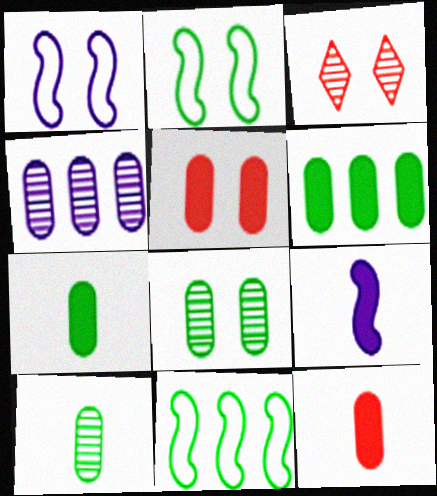[]